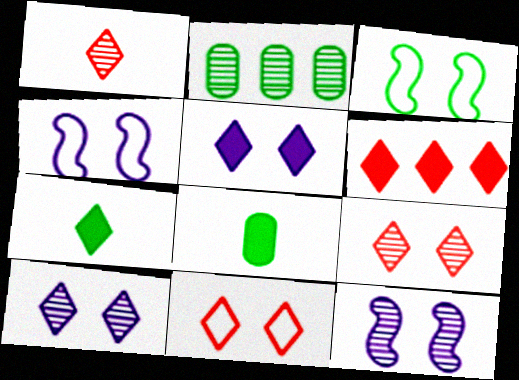[[1, 2, 12], 
[1, 6, 11], 
[2, 3, 7], 
[5, 6, 7]]